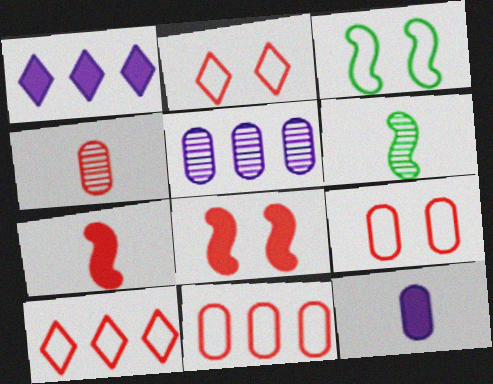[[1, 3, 4], 
[1, 6, 9], 
[4, 8, 10]]